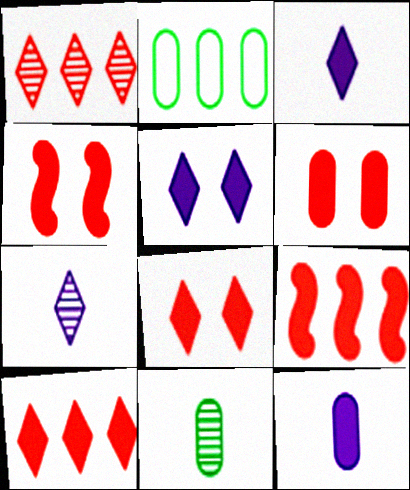[[2, 4, 7], 
[4, 6, 8]]